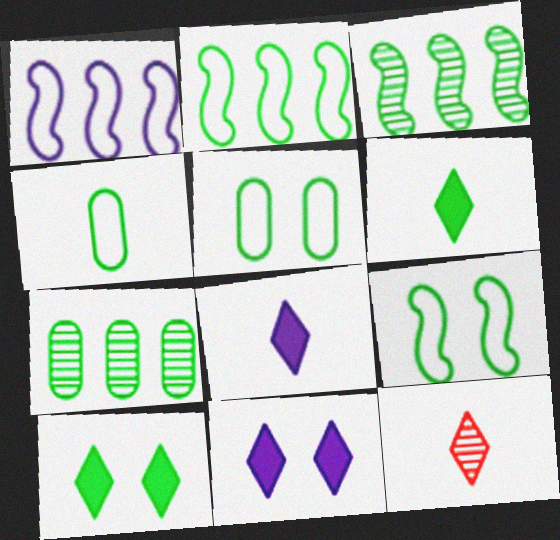[[3, 4, 10], 
[3, 5, 6], 
[6, 7, 9]]